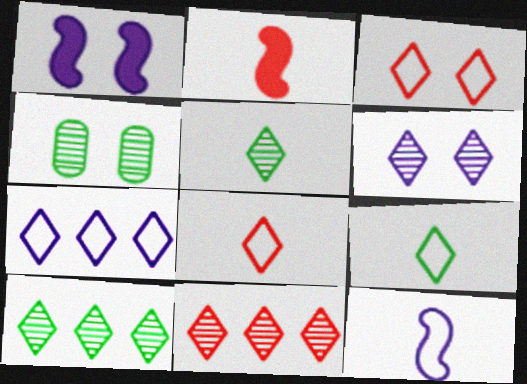[[1, 3, 4], 
[2, 4, 7], 
[3, 7, 9], 
[5, 6, 11]]